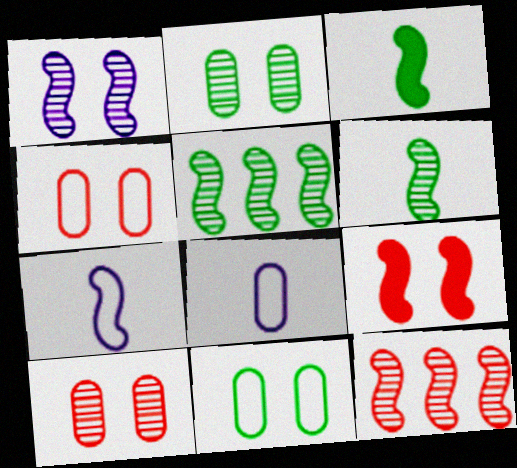[[1, 6, 12], 
[5, 7, 9]]